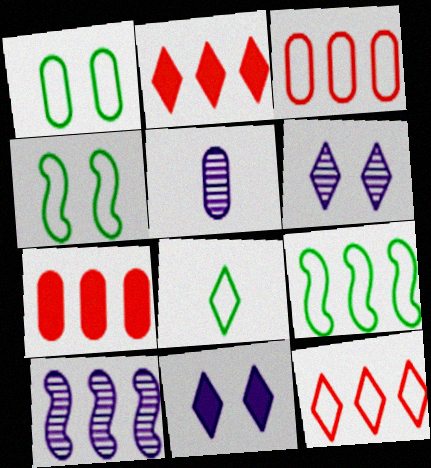[[1, 5, 7], 
[1, 8, 9], 
[2, 4, 5], 
[2, 6, 8], 
[5, 6, 10]]